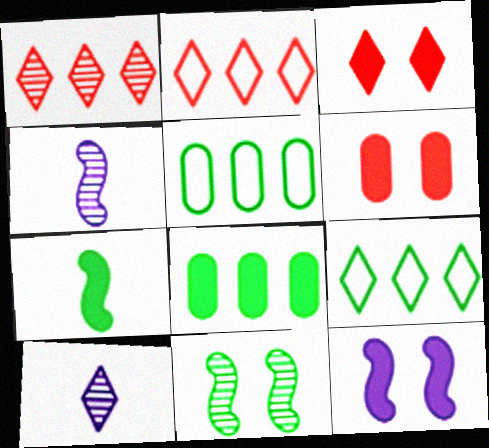[[3, 4, 5], 
[3, 9, 10], 
[4, 6, 9]]